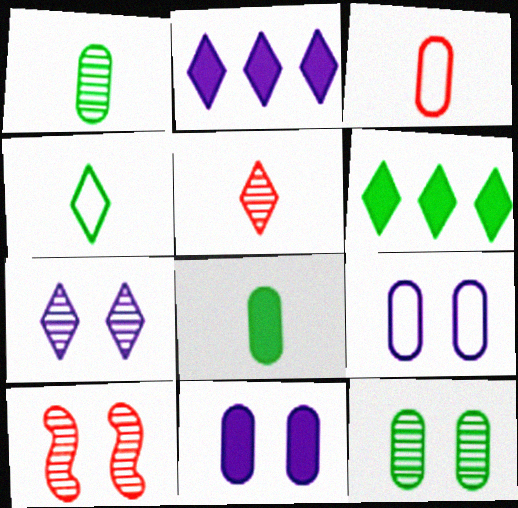[[7, 10, 12]]